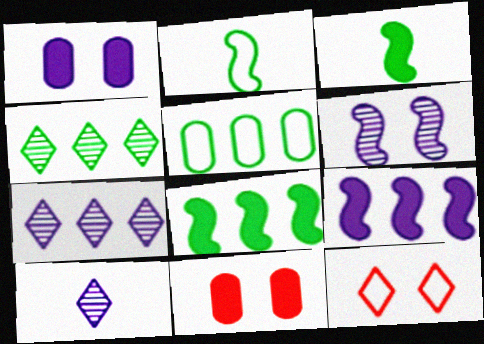[[2, 7, 11], 
[4, 5, 8]]